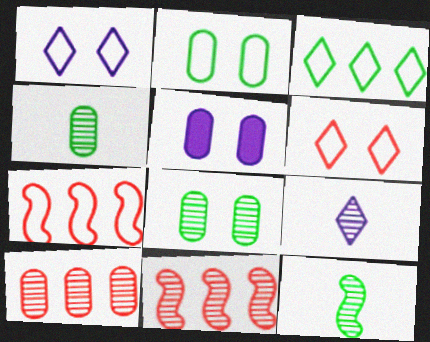[[8, 9, 11]]